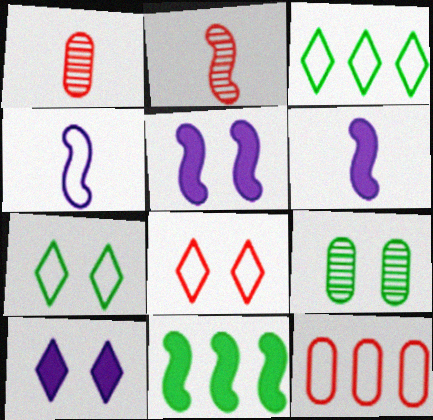[[1, 3, 5], 
[4, 7, 12], 
[5, 8, 9]]